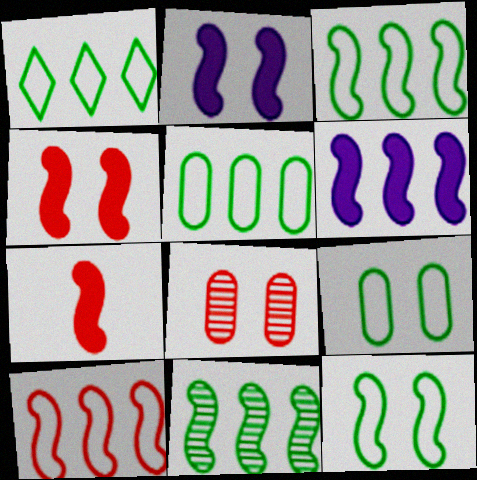[[1, 3, 5], 
[6, 10, 11]]